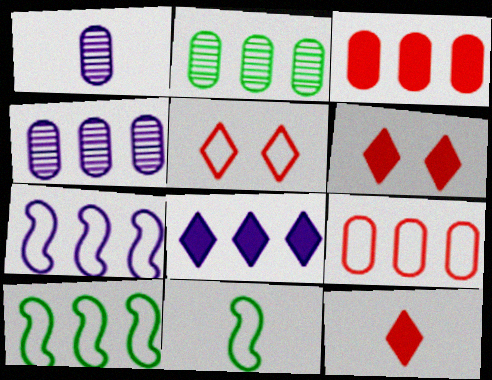[[1, 6, 10], 
[1, 11, 12], 
[4, 6, 11], 
[4, 7, 8]]